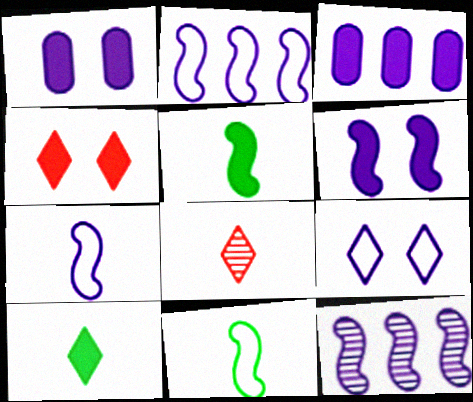[[3, 4, 5], 
[6, 7, 12]]